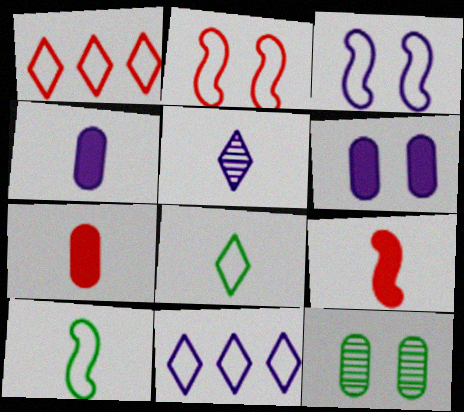[[5, 7, 10], 
[9, 11, 12]]